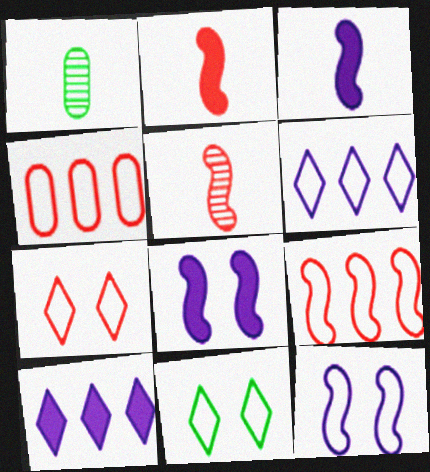[]